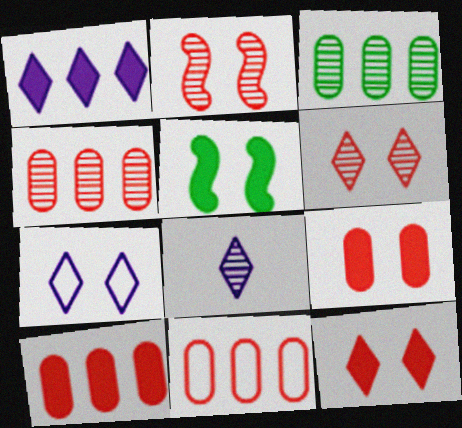[[1, 7, 8], 
[2, 3, 8], 
[4, 10, 11], 
[5, 8, 11]]